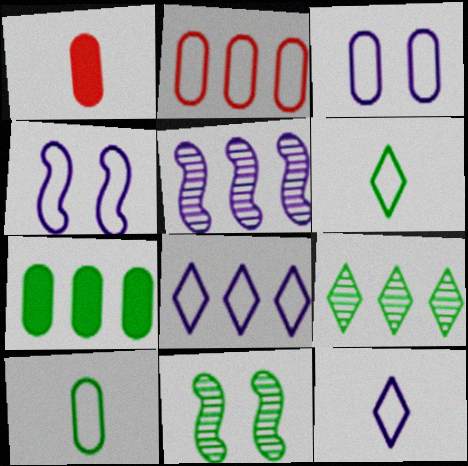[[1, 4, 9], 
[1, 8, 11], 
[2, 3, 10], 
[2, 4, 6], 
[6, 7, 11]]